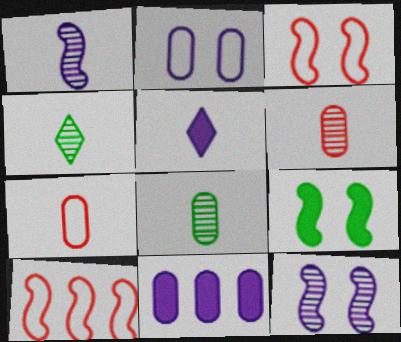[[1, 4, 6], 
[1, 9, 10], 
[3, 4, 11], 
[3, 9, 12]]